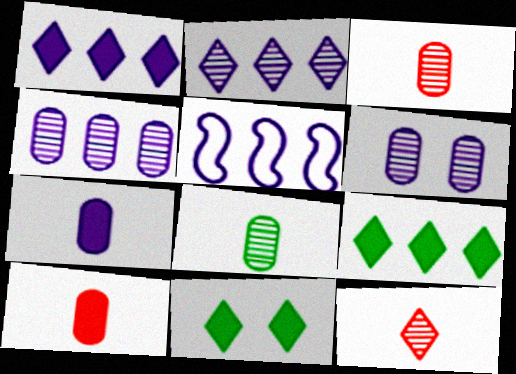[[1, 4, 5], 
[3, 5, 11]]